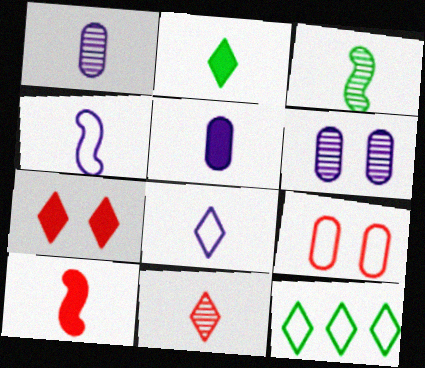[[1, 3, 11], 
[2, 5, 10], 
[2, 8, 11], 
[3, 4, 10], 
[4, 9, 12], 
[6, 10, 12]]